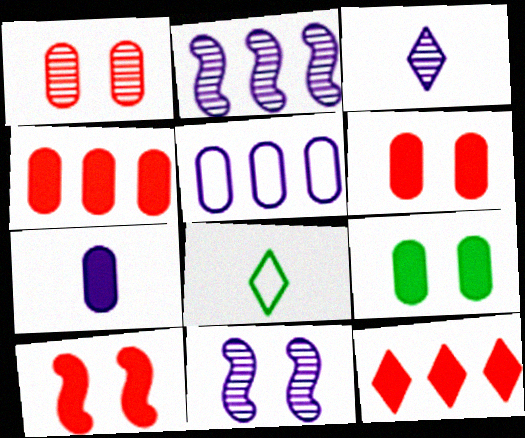[[2, 6, 8], 
[4, 7, 9], 
[4, 8, 11]]